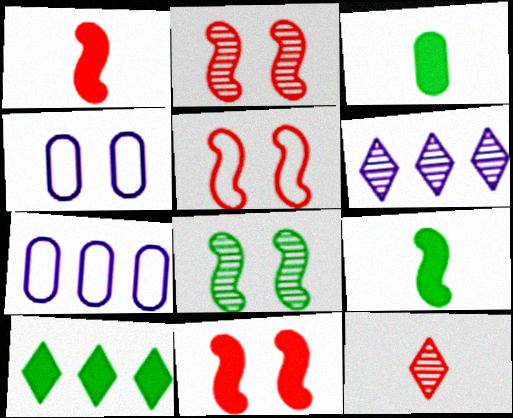[[2, 5, 11], 
[3, 5, 6]]